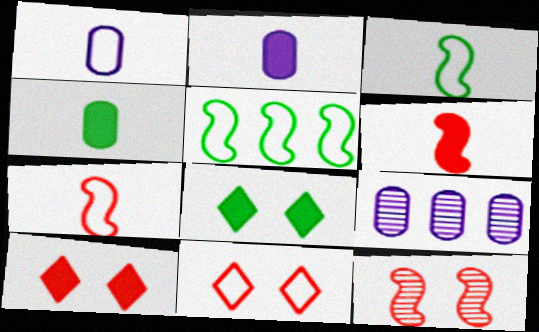[[1, 5, 11], 
[3, 9, 10], 
[7, 8, 9]]